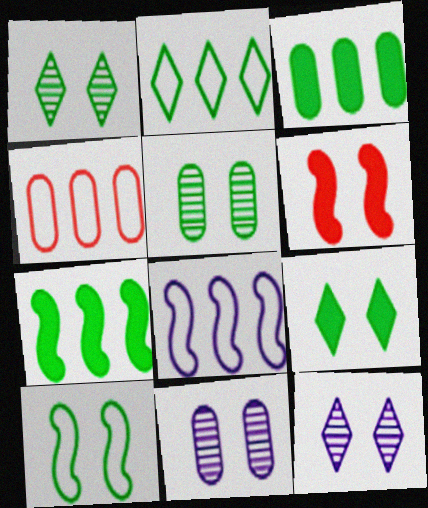[[2, 4, 8], 
[5, 9, 10]]